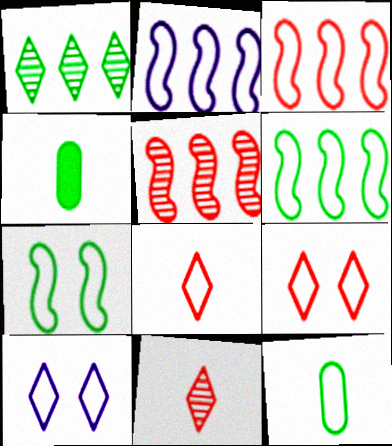[[1, 4, 7], 
[2, 3, 6], 
[2, 9, 12], 
[3, 10, 12], 
[4, 5, 10]]